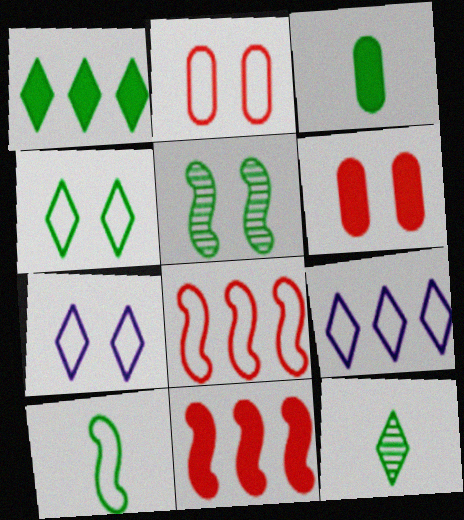[[1, 4, 12], 
[2, 9, 10], 
[3, 10, 12], 
[5, 6, 7]]